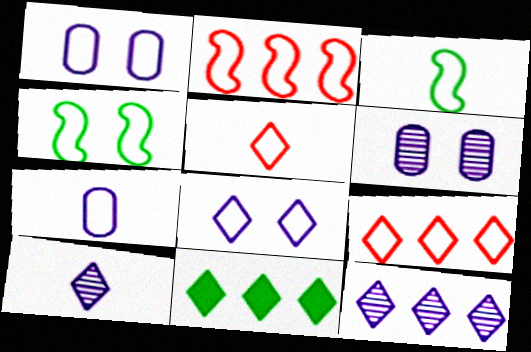[[1, 3, 9], 
[3, 5, 7], 
[4, 7, 9], 
[9, 11, 12]]